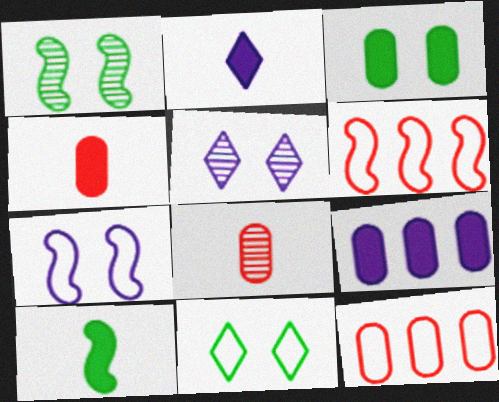[[1, 2, 12], 
[1, 3, 11], 
[2, 4, 10], 
[3, 4, 9], 
[5, 10, 12]]